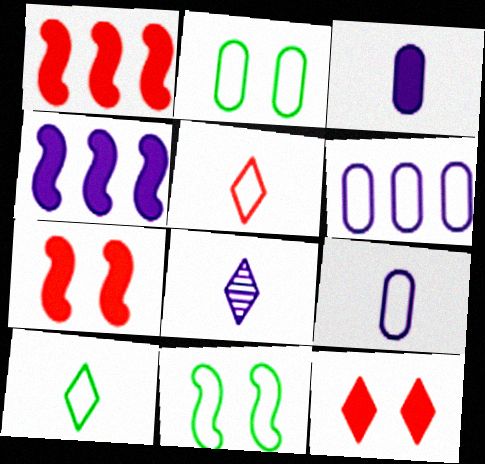[[1, 2, 8], 
[5, 6, 11]]